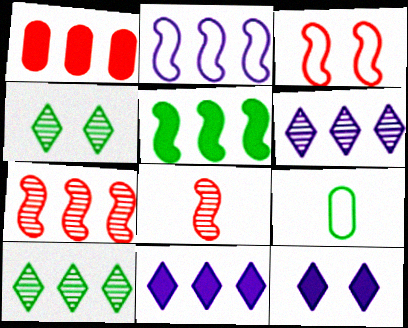[[1, 2, 10], 
[1, 5, 11], 
[2, 5, 7], 
[4, 5, 9], 
[7, 9, 12]]